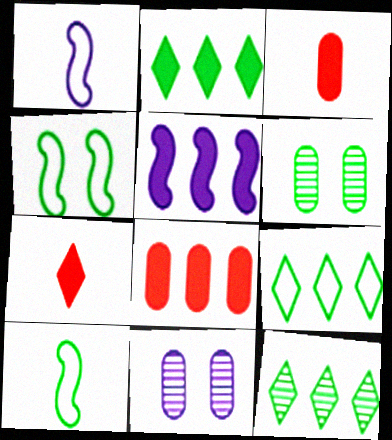[[2, 5, 8], 
[2, 6, 10], 
[2, 9, 12]]